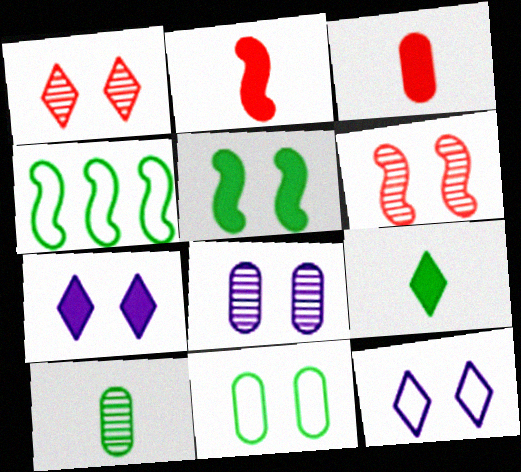[[6, 7, 11]]